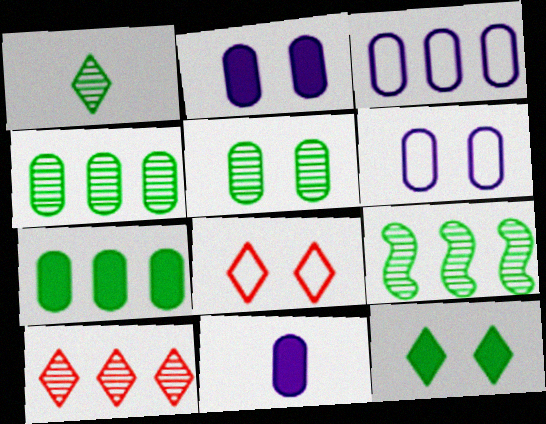[[1, 5, 9], 
[8, 9, 11]]